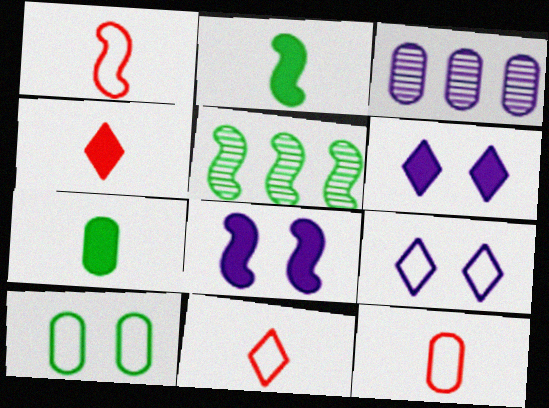[[1, 5, 8], 
[1, 11, 12], 
[5, 6, 12]]